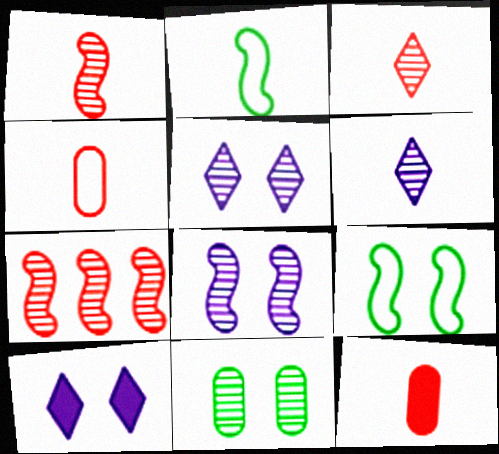[[2, 6, 12], 
[6, 7, 11]]